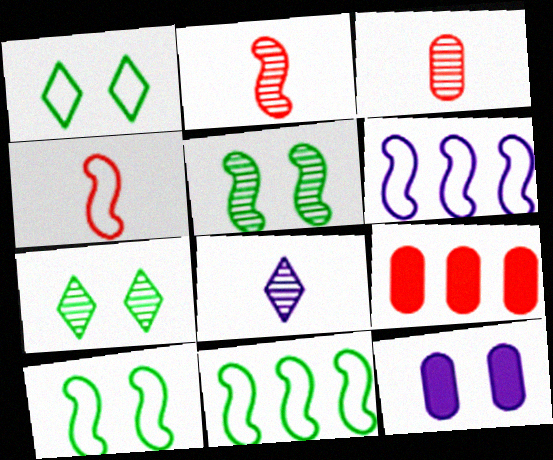[[4, 6, 10], 
[6, 8, 12], 
[8, 9, 10]]